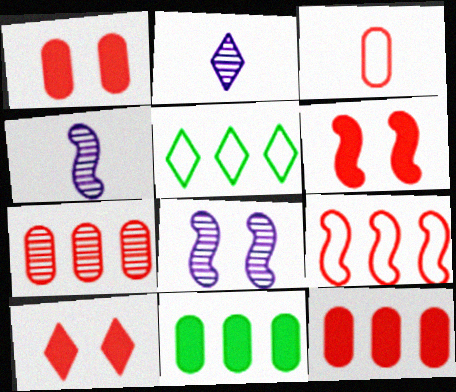[[1, 3, 7], 
[1, 4, 5], 
[1, 6, 10], 
[2, 5, 10]]